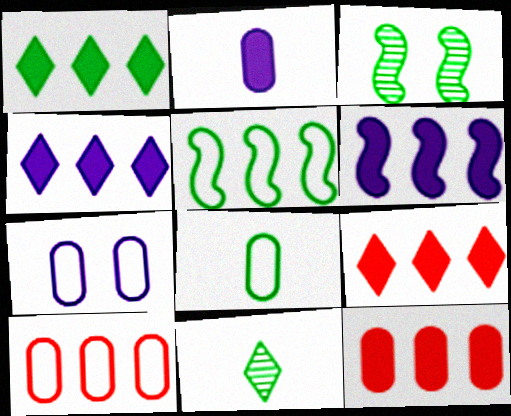[[1, 3, 8], 
[1, 4, 9], 
[1, 6, 12], 
[7, 8, 10]]